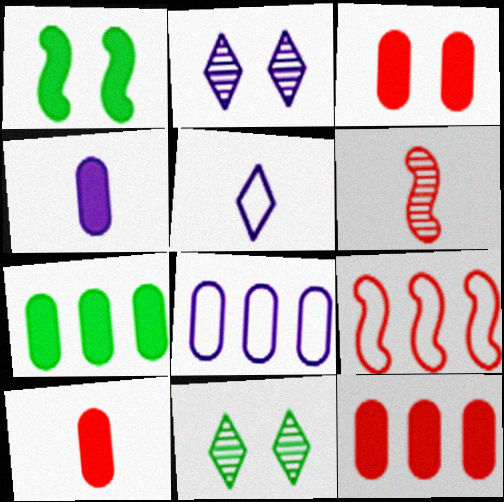[[3, 4, 7], 
[3, 10, 12], 
[4, 9, 11]]